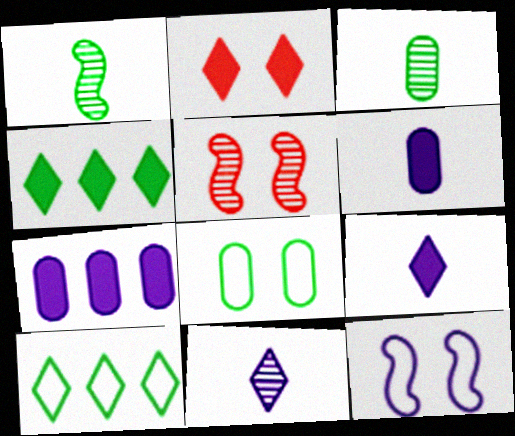[[1, 4, 8], 
[2, 4, 9], 
[2, 10, 11], 
[5, 6, 10], 
[7, 11, 12]]